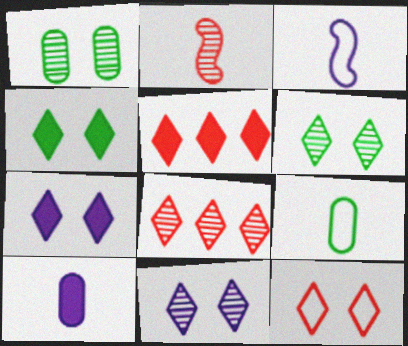[[1, 3, 5], 
[4, 11, 12], 
[6, 7, 12]]